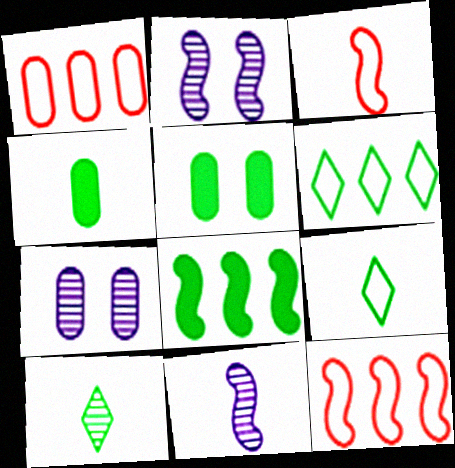[[1, 4, 7], 
[2, 3, 8]]